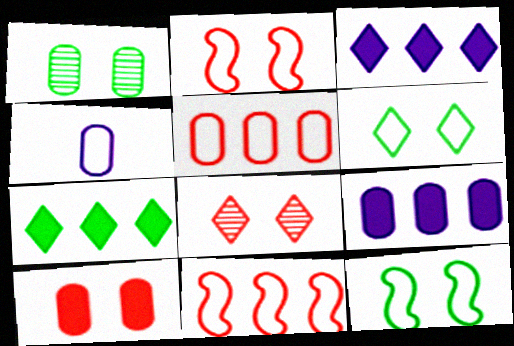[[2, 8, 10], 
[4, 6, 11]]